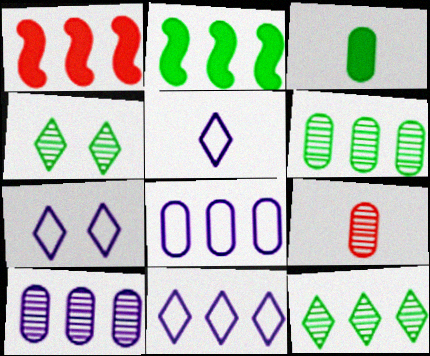[[1, 6, 11], 
[1, 8, 12], 
[2, 7, 9], 
[5, 7, 11]]